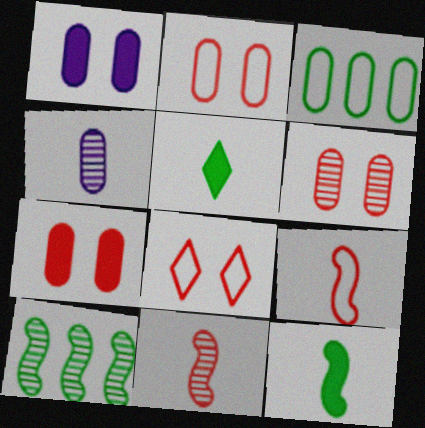[[2, 6, 7], 
[3, 4, 7], 
[4, 5, 9]]